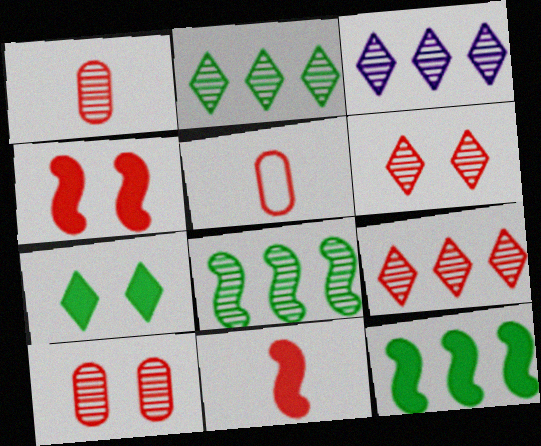[[2, 3, 9], 
[4, 5, 9]]